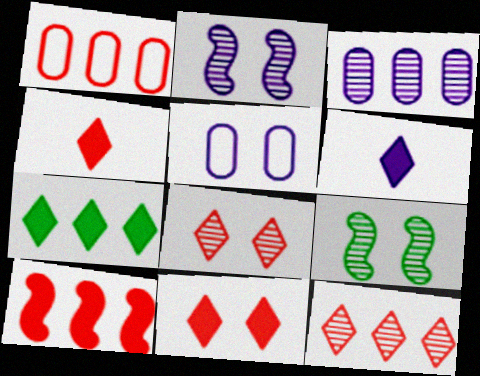[[1, 6, 9], 
[1, 10, 12], 
[5, 9, 11], 
[6, 7, 11]]